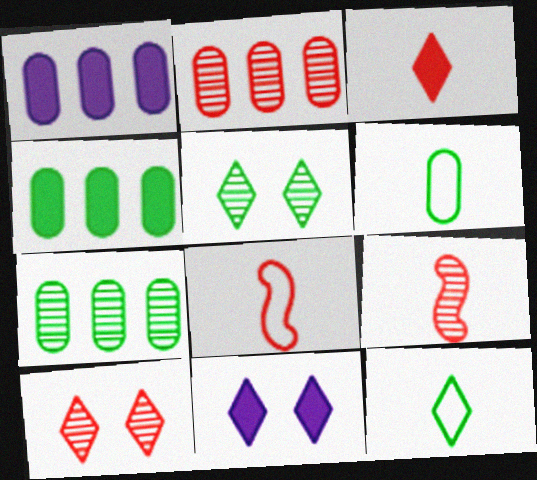[[1, 5, 8], 
[2, 9, 10], 
[7, 8, 11]]